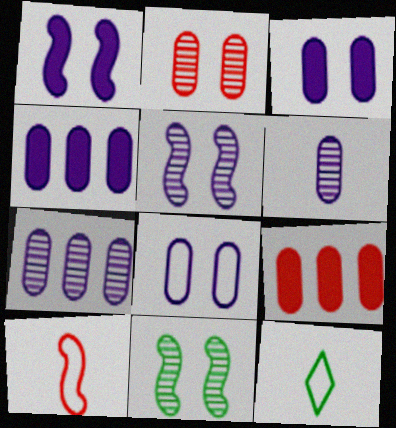[[4, 6, 8], 
[5, 9, 12]]